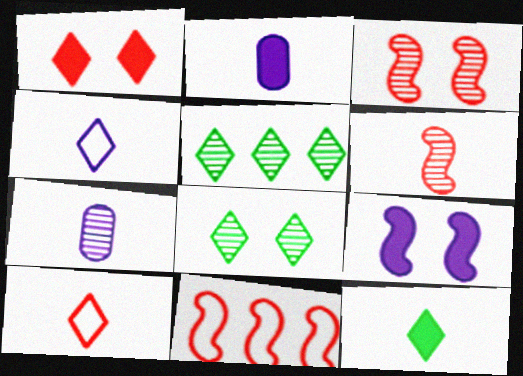[[1, 4, 5], 
[2, 8, 11], 
[3, 5, 7]]